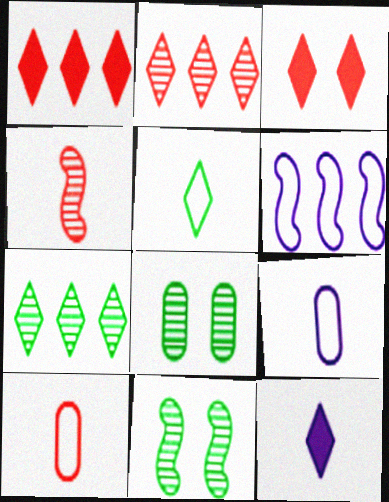[[1, 9, 11]]